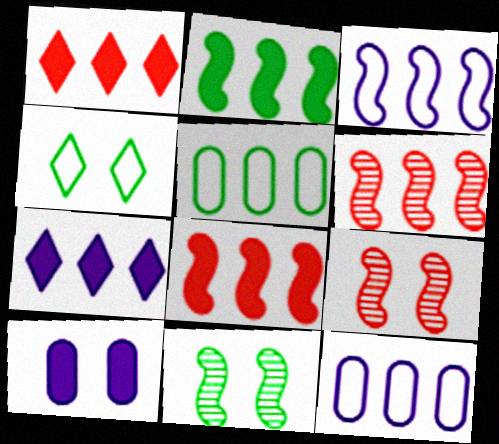[[2, 3, 6], 
[4, 9, 10], 
[5, 6, 7]]